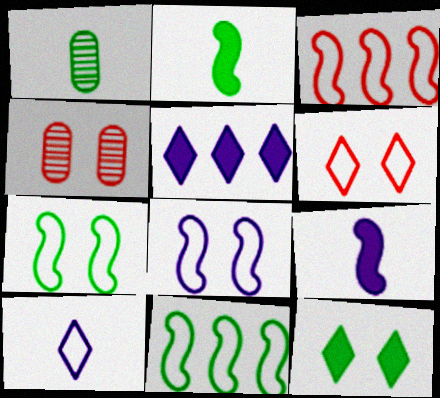[[1, 11, 12], 
[4, 8, 12]]